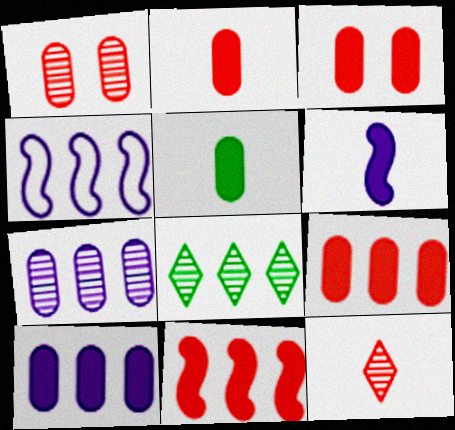[[2, 3, 9], 
[3, 5, 10], 
[4, 8, 9]]